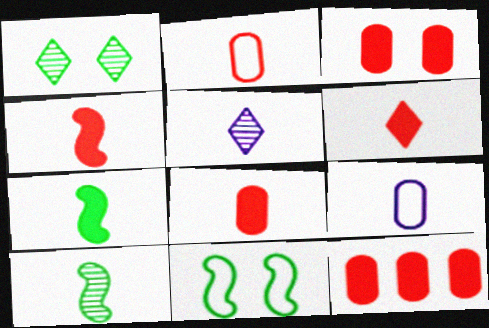[[2, 5, 7], 
[3, 8, 12], 
[4, 6, 8], 
[5, 11, 12], 
[6, 9, 10]]